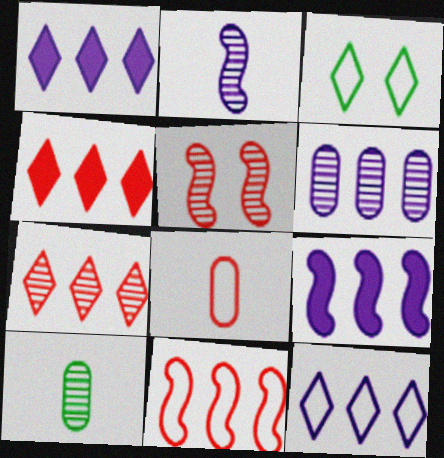[[4, 5, 8], 
[6, 9, 12]]